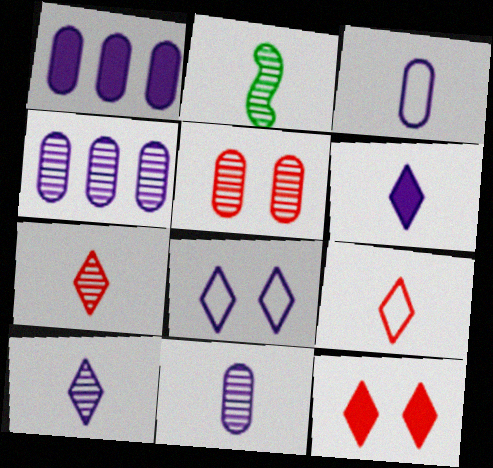[[2, 7, 11]]